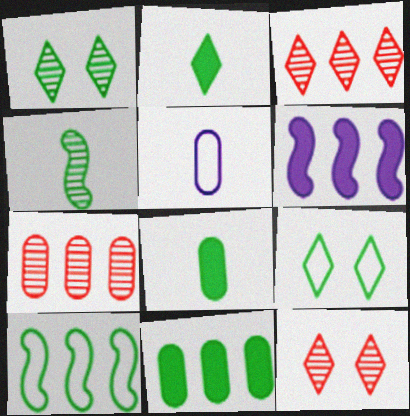[[1, 8, 10], 
[4, 9, 11]]